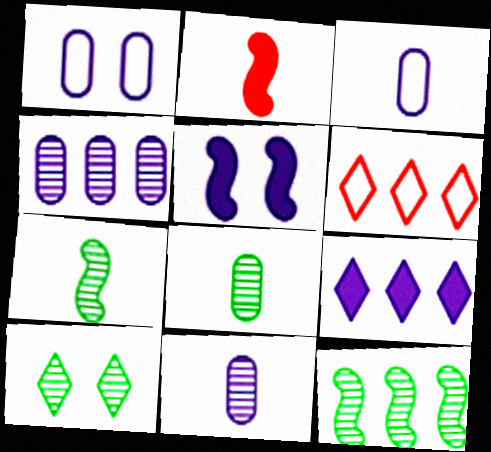[[5, 6, 8], 
[8, 10, 12]]